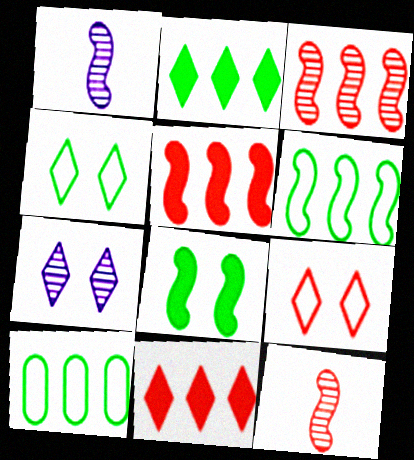[]